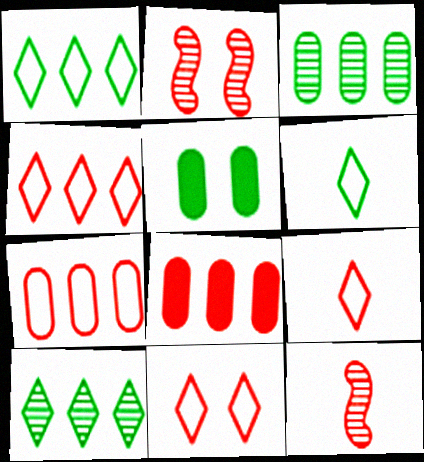[[2, 8, 9], 
[4, 9, 11], 
[8, 11, 12]]